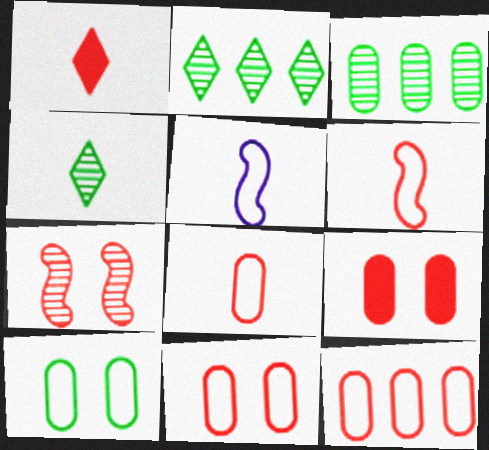[[1, 7, 12], 
[2, 5, 9], 
[8, 11, 12]]